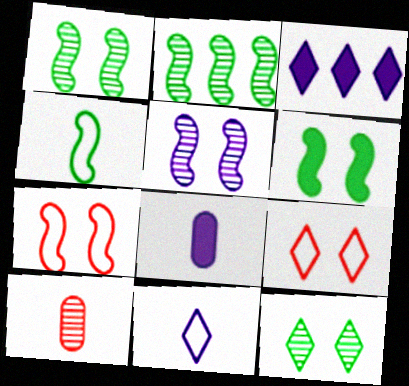[[2, 4, 6], 
[2, 8, 9], 
[5, 6, 7]]